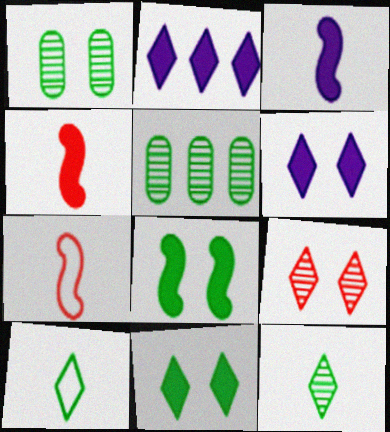[[1, 2, 7], 
[2, 9, 10], 
[5, 6, 7], 
[5, 8, 10]]